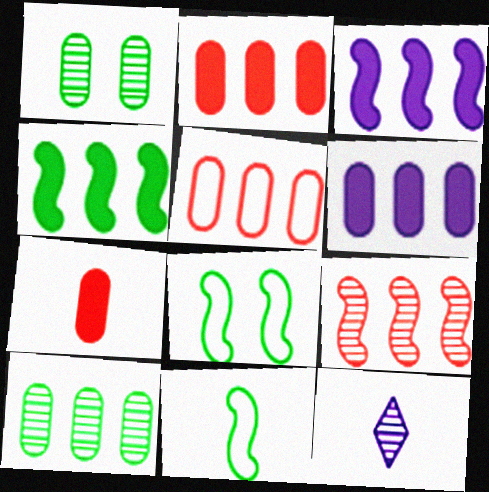[[1, 9, 12], 
[2, 8, 12], 
[5, 6, 10], 
[7, 11, 12]]